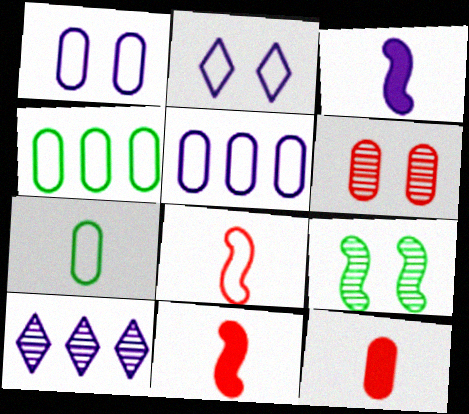[[1, 3, 10], 
[2, 4, 8]]